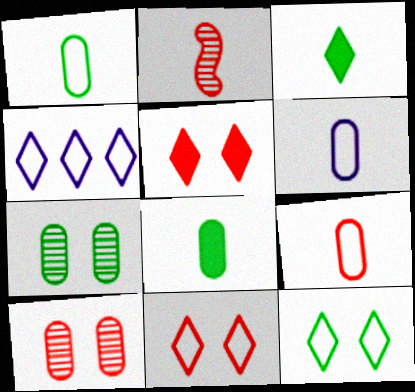[[1, 6, 9], 
[2, 3, 6]]